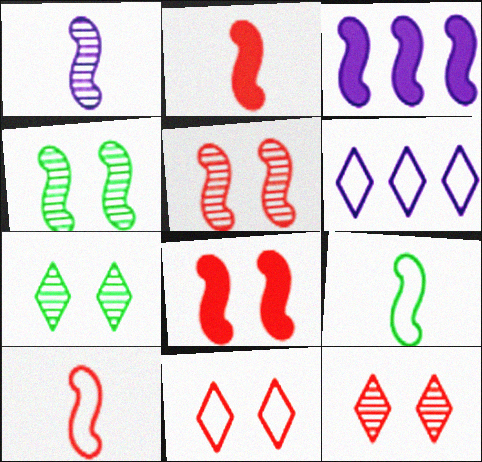[[1, 2, 9], 
[3, 4, 10], 
[3, 5, 9]]